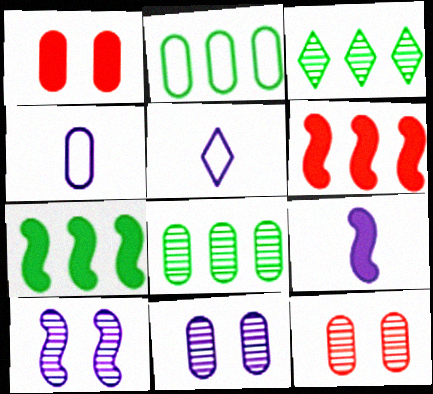[[1, 4, 8], 
[2, 3, 7], 
[5, 7, 12]]